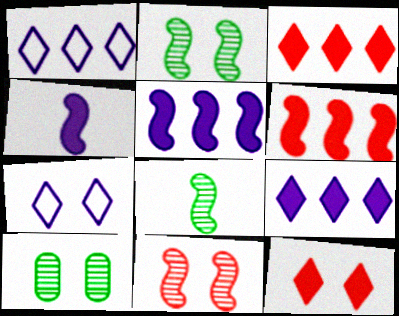[]